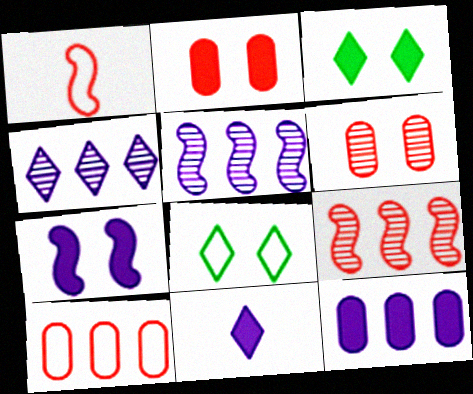[[2, 3, 7], 
[6, 7, 8], 
[7, 11, 12]]